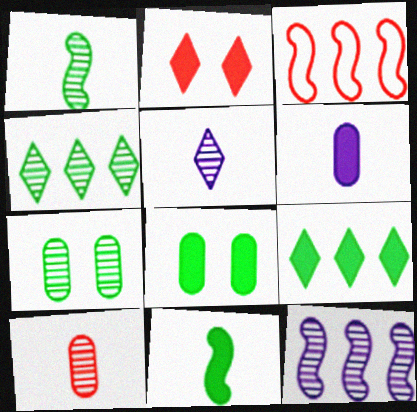[[1, 4, 7], 
[1, 5, 10], 
[2, 3, 10], 
[3, 5, 8], 
[8, 9, 11]]